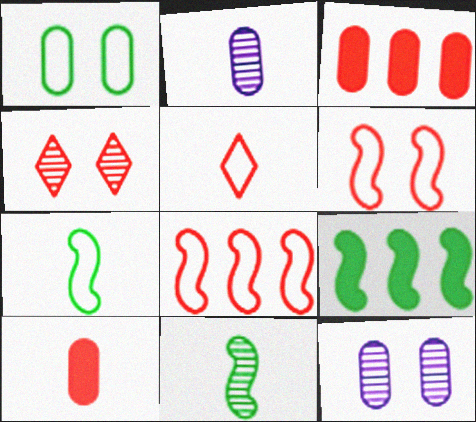[[1, 2, 3], 
[4, 8, 10], 
[5, 9, 12]]